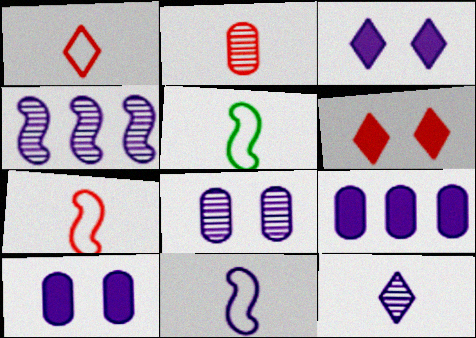[[4, 8, 12], 
[5, 7, 11]]